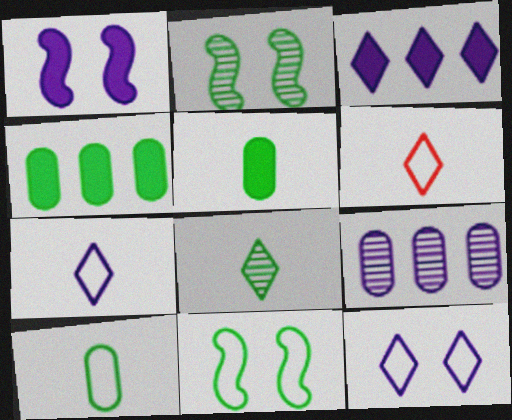[[1, 7, 9], 
[4, 8, 11]]